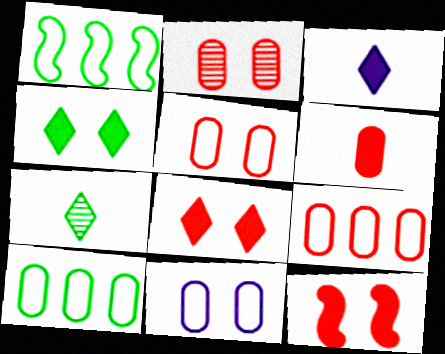[[1, 2, 3], 
[2, 6, 9]]